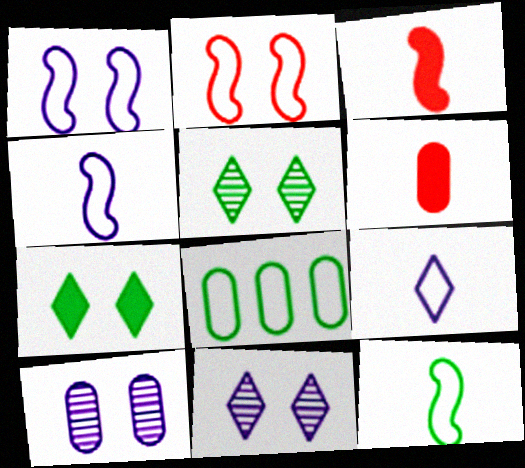[[2, 7, 10], 
[2, 8, 9], 
[3, 8, 11], 
[6, 8, 10]]